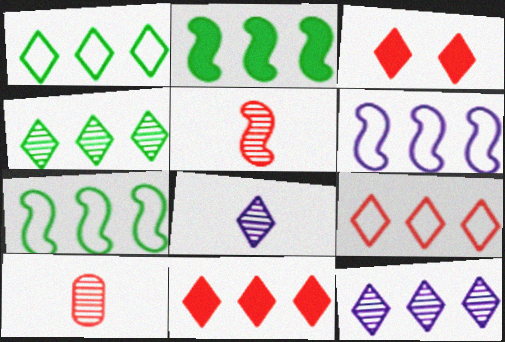[[1, 3, 8], 
[1, 11, 12]]